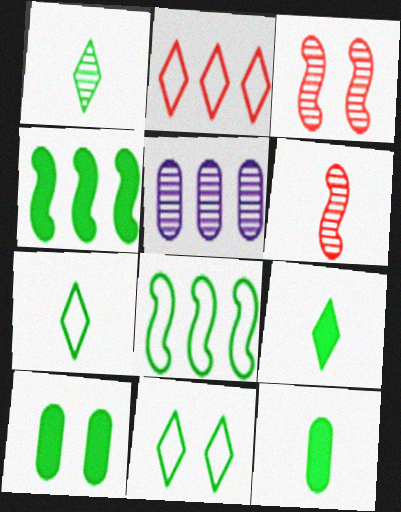[[1, 3, 5], 
[1, 7, 9], 
[1, 8, 10], 
[2, 4, 5], 
[4, 9, 10]]